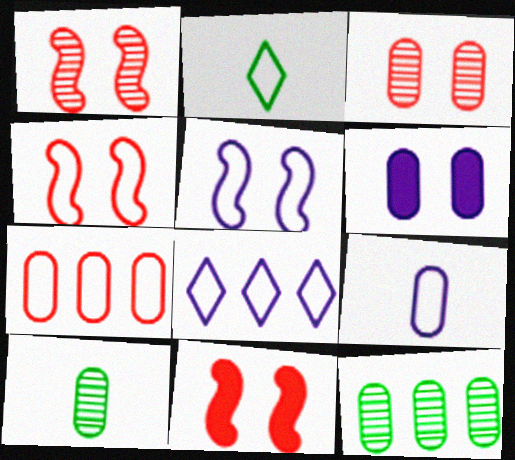[[1, 4, 11], 
[2, 5, 7], 
[5, 8, 9], 
[6, 7, 10], 
[8, 10, 11]]